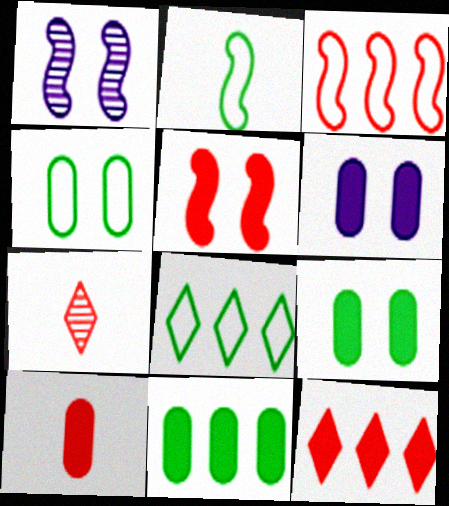[[1, 8, 10], 
[2, 4, 8], 
[5, 10, 12], 
[6, 10, 11]]